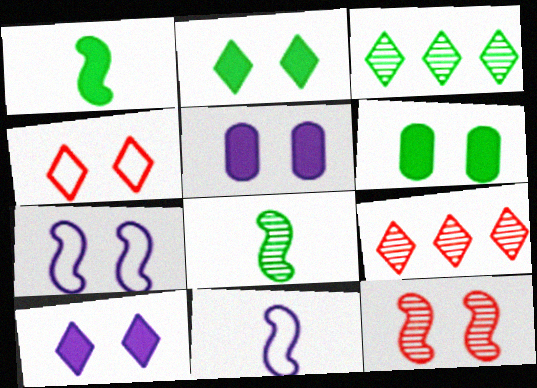[[6, 9, 11]]